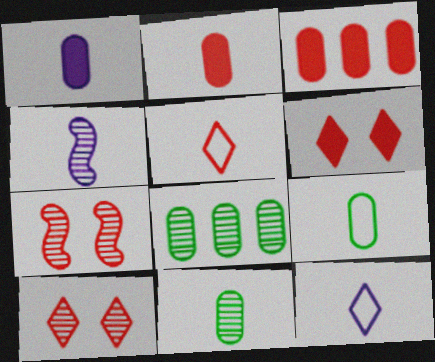[[1, 4, 12], 
[3, 5, 7], 
[4, 8, 10]]